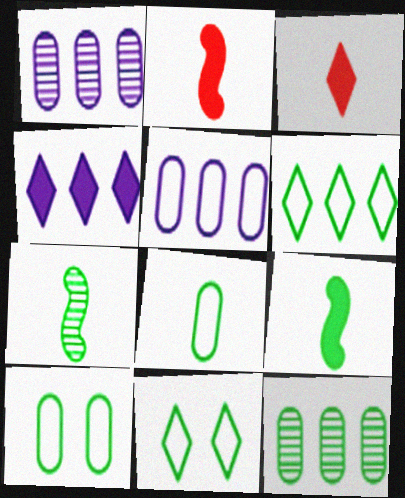[[1, 2, 11], 
[9, 11, 12]]